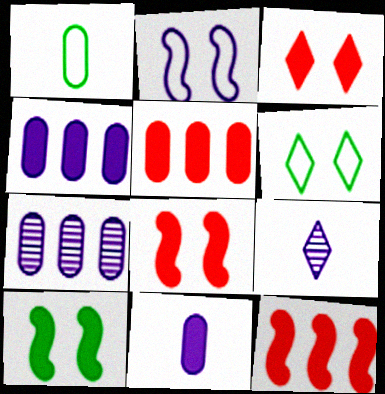[[2, 4, 9]]